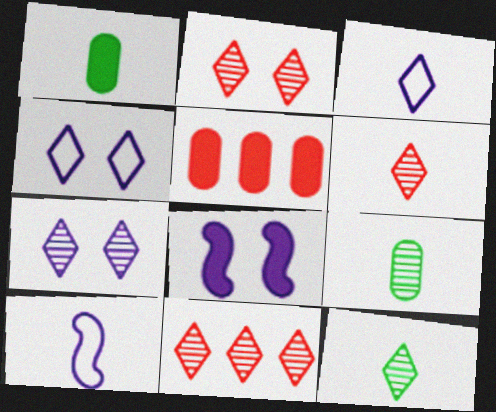[[1, 6, 10], 
[2, 6, 11], 
[7, 11, 12]]